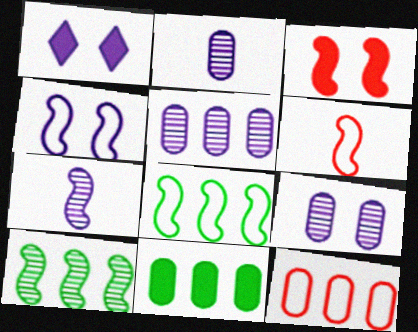[[1, 4, 9], 
[2, 5, 9], 
[3, 7, 8], 
[4, 6, 8], 
[5, 11, 12]]